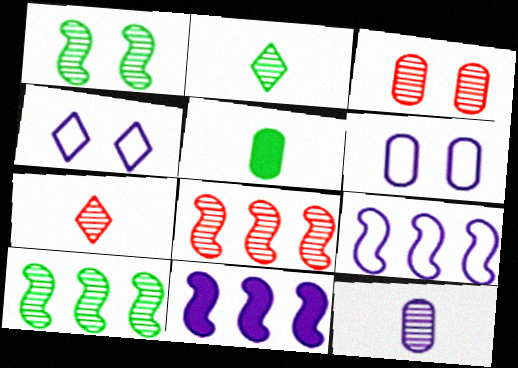[[3, 7, 8], 
[4, 5, 8], 
[4, 11, 12]]